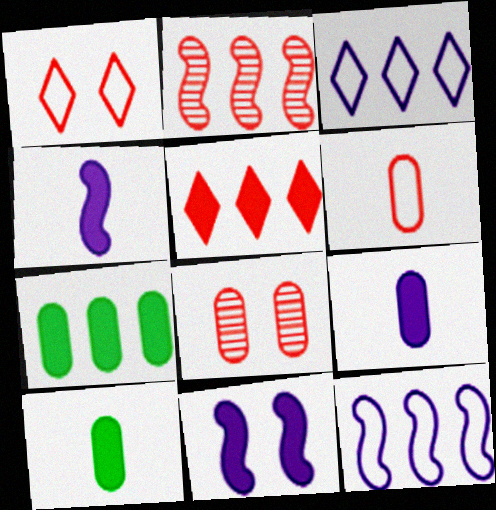[[2, 3, 7], 
[5, 10, 11]]